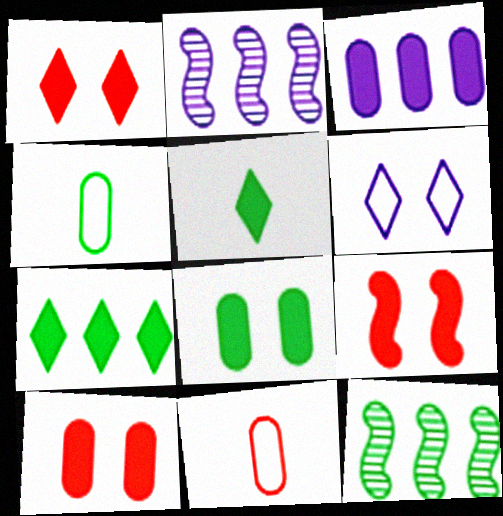[[1, 2, 4], 
[1, 9, 10], 
[3, 5, 9]]